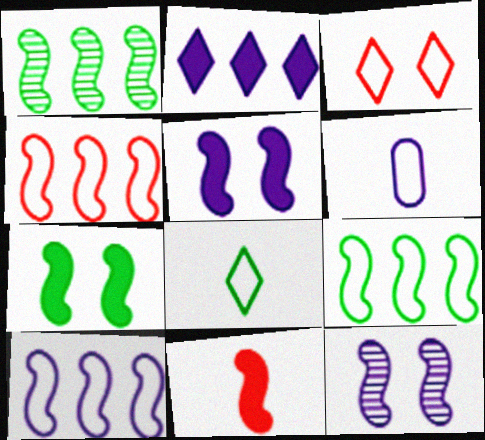[[2, 6, 12], 
[3, 6, 9], 
[4, 9, 10], 
[9, 11, 12]]